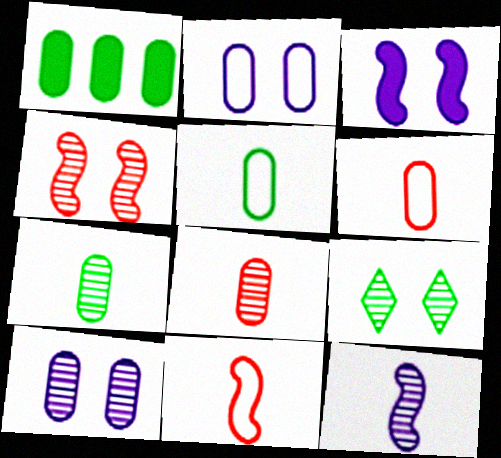[[1, 2, 8], 
[1, 6, 10], 
[4, 9, 10]]